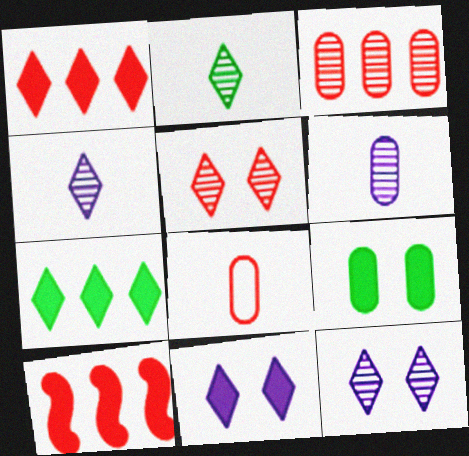[[5, 8, 10]]